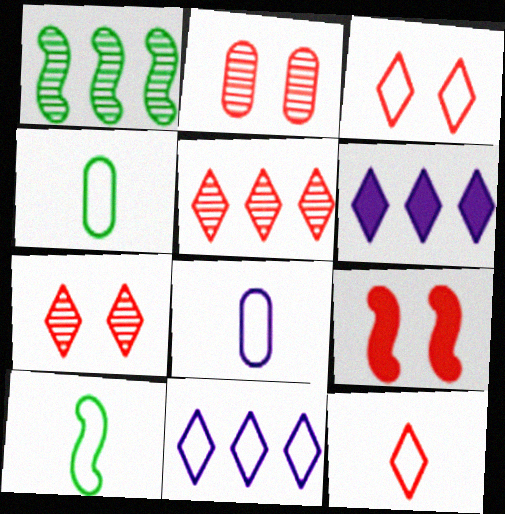[[2, 3, 9], 
[2, 6, 10], 
[8, 10, 12]]